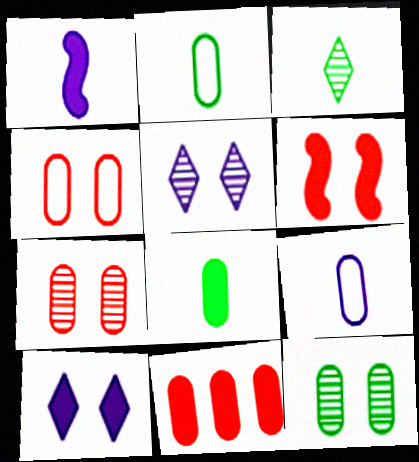[[9, 11, 12]]